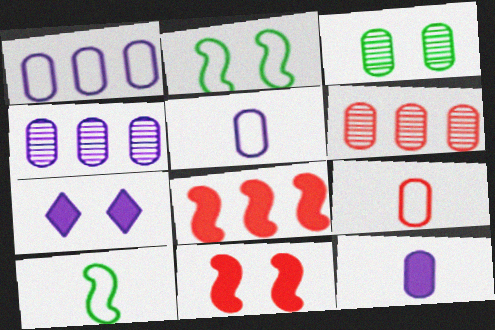[[6, 7, 10]]